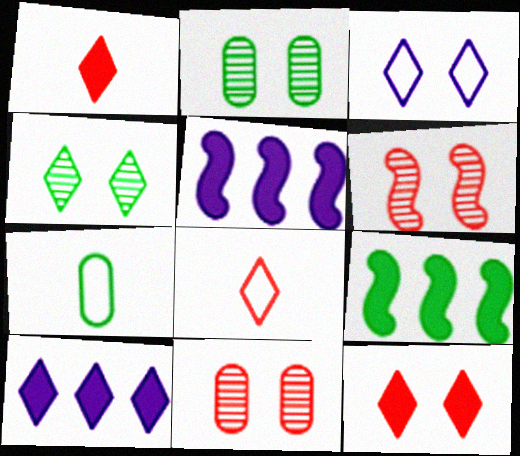[[2, 5, 8], 
[3, 4, 12], 
[4, 7, 9], 
[4, 8, 10], 
[6, 7, 10]]